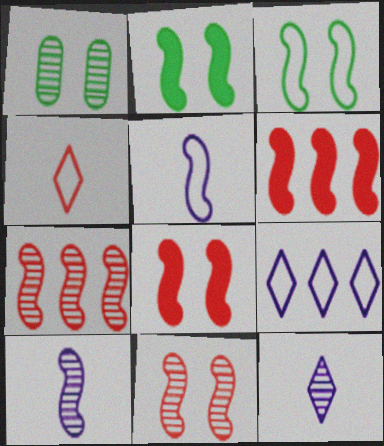[[1, 7, 12], 
[2, 5, 7], 
[3, 6, 10]]